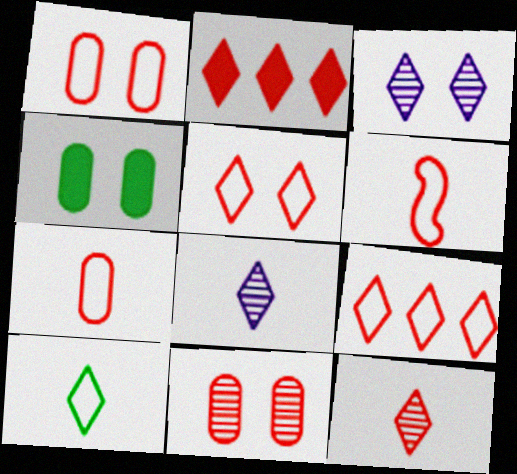[[1, 6, 9], 
[2, 3, 10], 
[2, 5, 12], 
[2, 6, 11]]